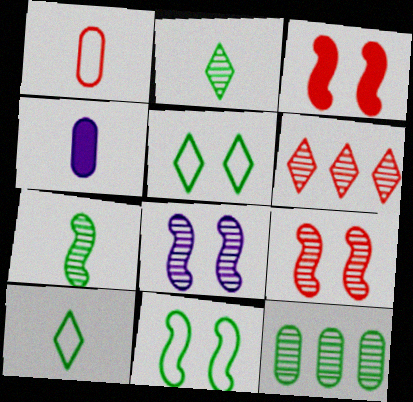[[1, 3, 6], 
[3, 8, 11], 
[4, 6, 11]]